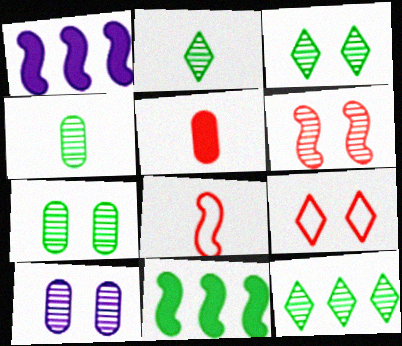[[1, 4, 9], 
[2, 3, 12], 
[3, 6, 10]]